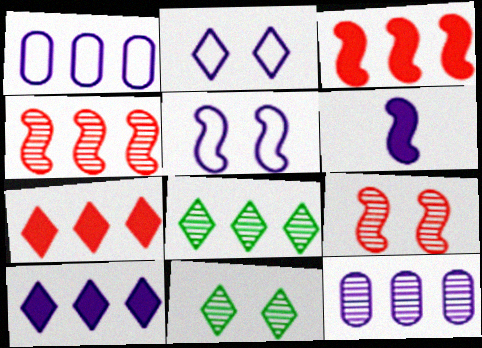[[1, 3, 8], 
[2, 6, 12], 
[4, 8, 12]]